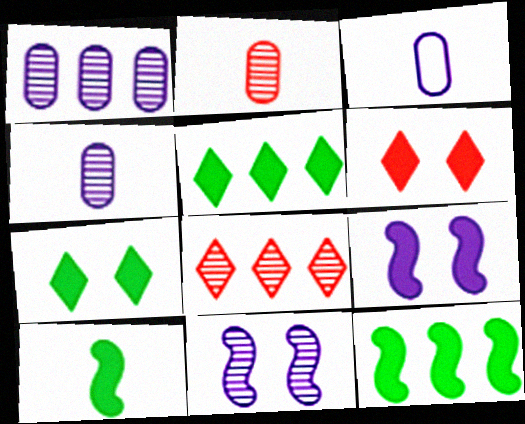[]